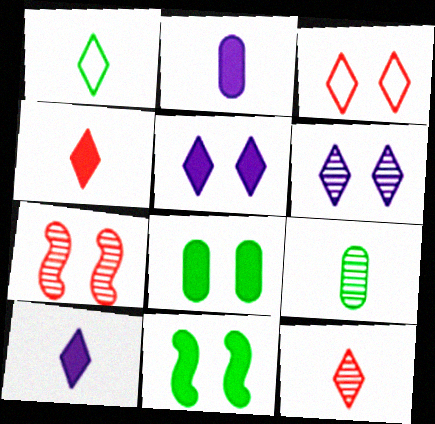[[1, 10, 12]]